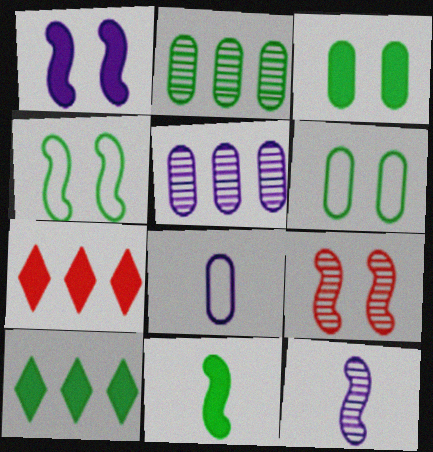[[1, 4, 9], 
[3, 10, 11], 
[6, 7, 12], 
[8, 9, 10]]